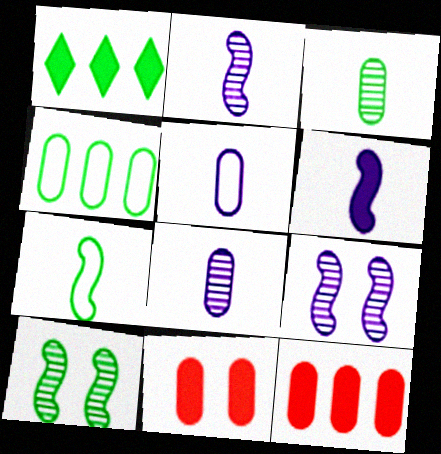[[1, 6, 11], 
[4, 8, 11]]